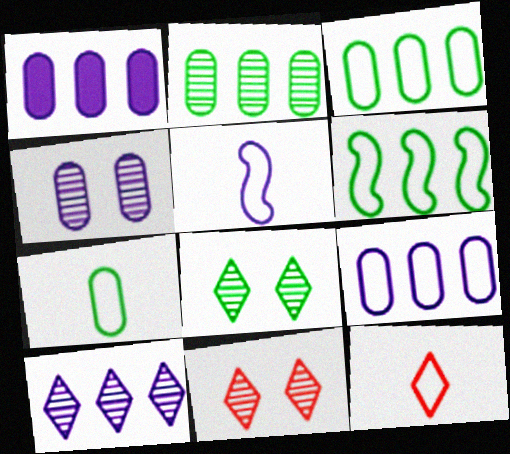[[5, 7, 12]]